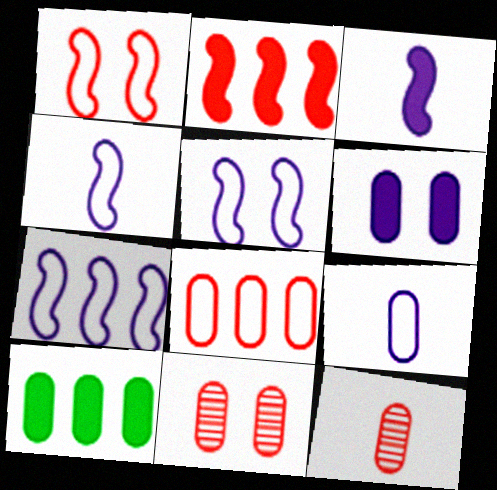[[4, 5, 7], 
[9, 10, 11]]